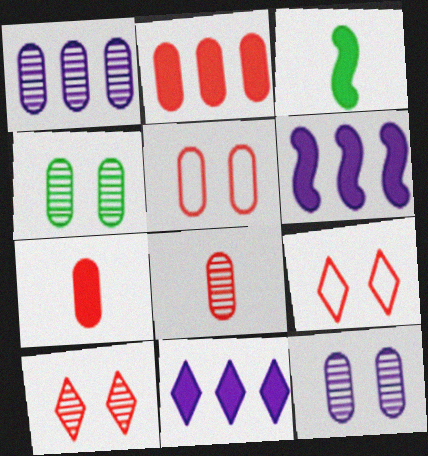[[1, 3, 9], 
[1, 4, 8], 
[2, 5, 8]]